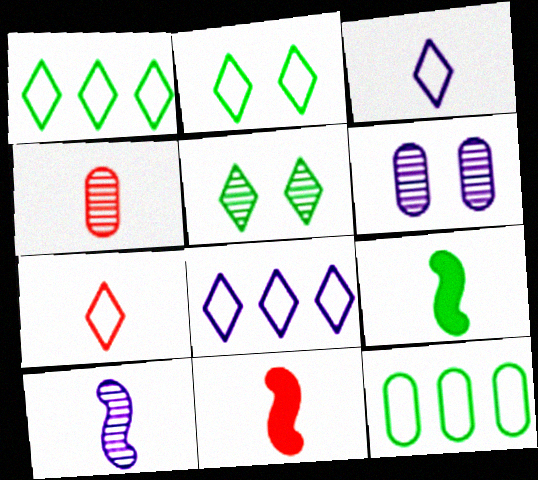[[1, 6, 11], 
[2, 7, 8], 
[3, 4, 9], 
[4, 7, 11], 
[5, 9, 12]]